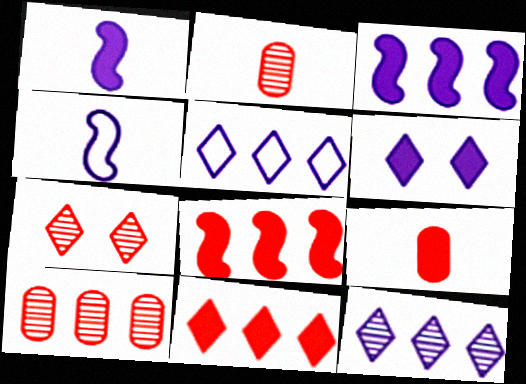[]